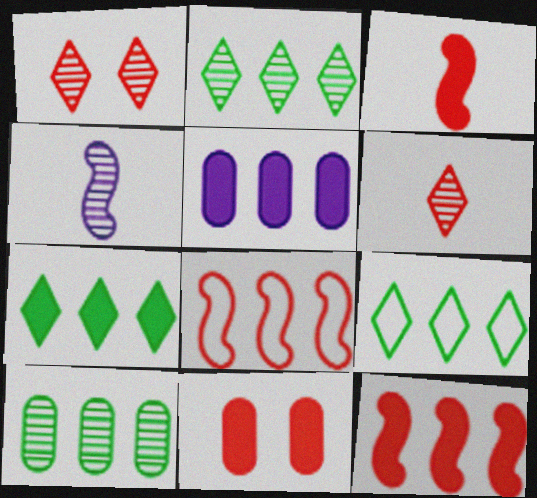[[1, 4, 10], 
[2, 5, 8], 
[2, 7, 9], 
[4, 9, 11], 
[5, 7, 12], 
[6, 8, 11]]